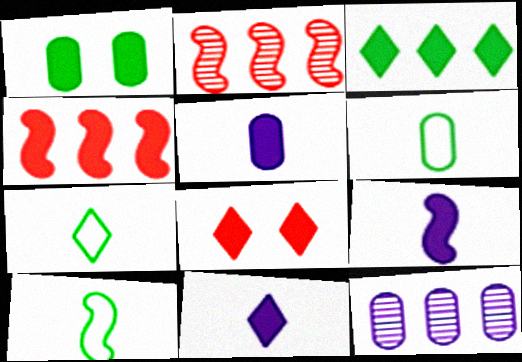[[1, 4, 11], 
[3, 8, 11], 
[5, 9, 11], 
[6, 7, 10], 
[8, 10, 12]]